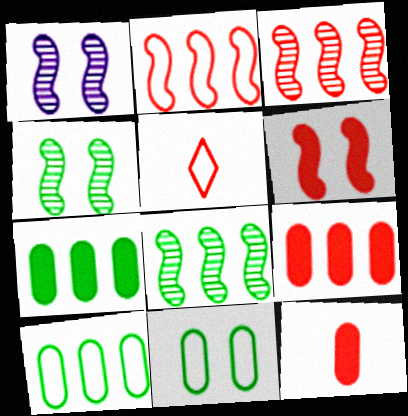[[1, 5, 7]]